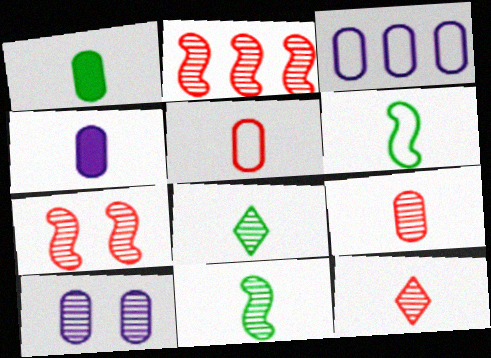[[1, 6, 8], 
[2, 8, 10], 
[3, 4, 10], 
[4, 6, 12]]